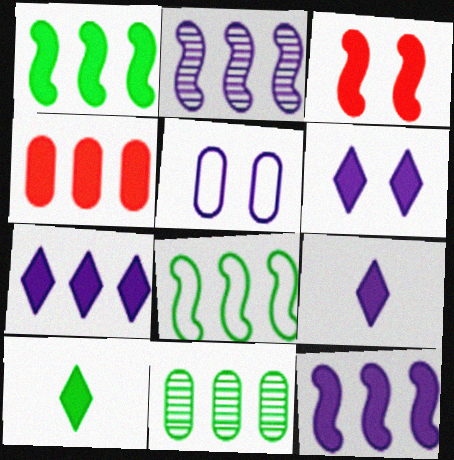[[1, 4, 7], 
[2, 5, 9], 
[6, 7, 9]]